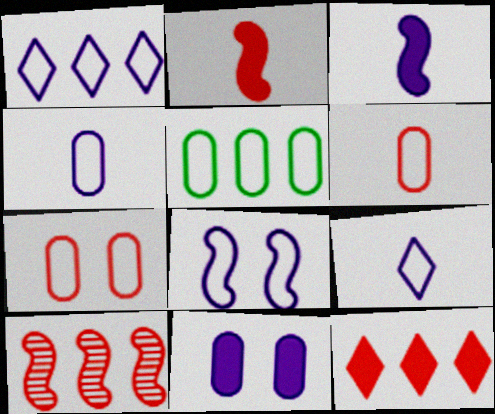[[1, 4, 8], 
[4, 5, 7]]